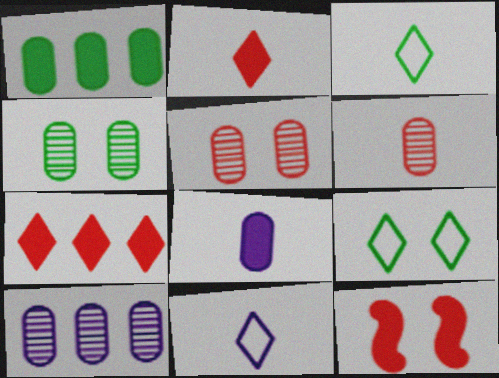[[3, 10, 12], 
[4, 6, 10]]